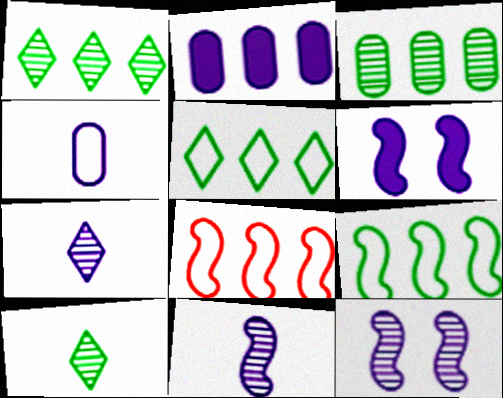[[1, 2, 8]]